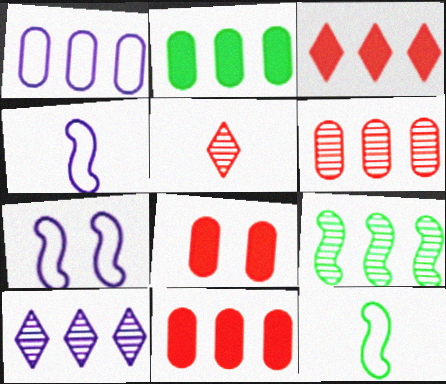[[1, 2, 6], 
[1, 3, 9], 
[2, 5, 7], 
[6, 9, 10], 
[8, 10, 12]]